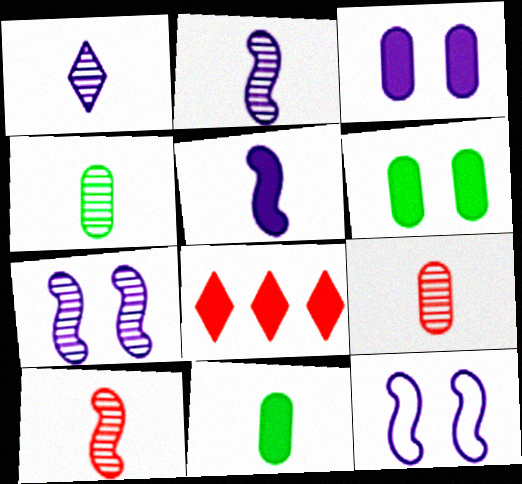[[1, 4, 10], 
[4, 8, 12], 
[5, 6, 8]]